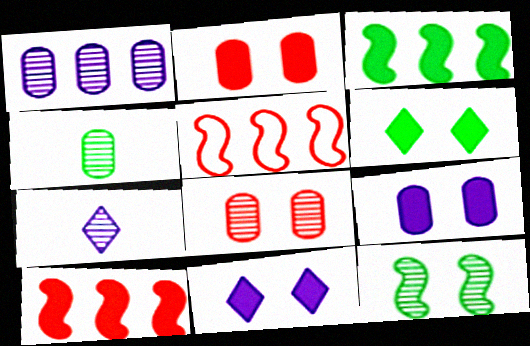[[1, 4, 8], 
[4, 5, 11]]